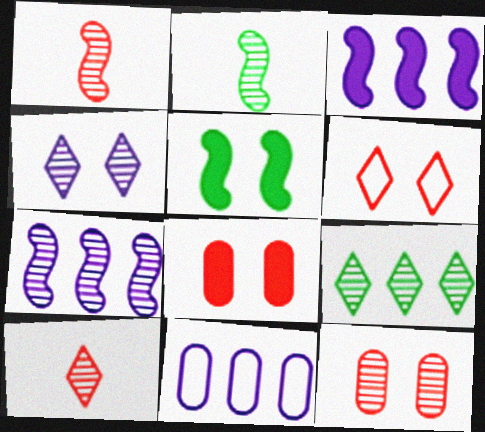[[4, 9, 10], 
[5, 10, 11]]